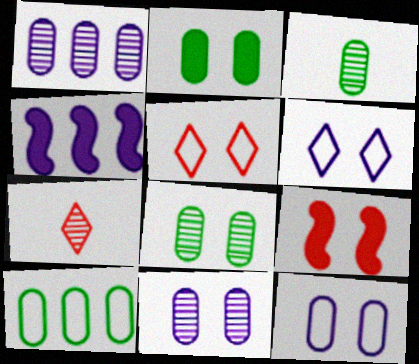[[2, 3, 10], 
[3, 4, 5], 
[6, 8, 9]]